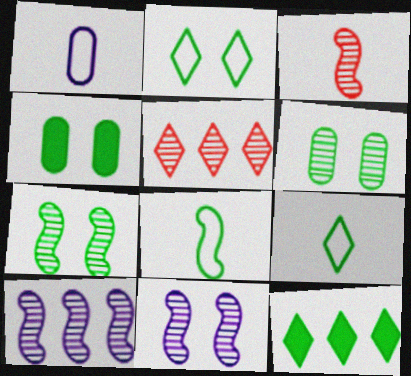[[2, 4, 7], 
[3, 7, 10], 
[6, 8, 12]]